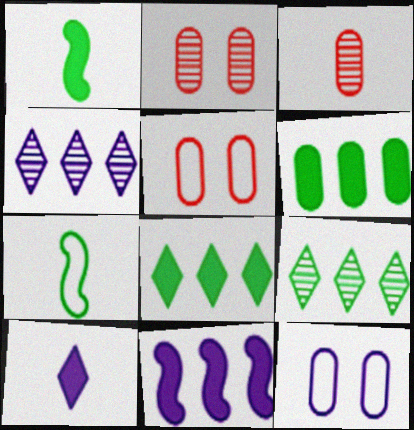[[1, 4, 5], 
[3, 6, 12], 
[3, 7, 10]]